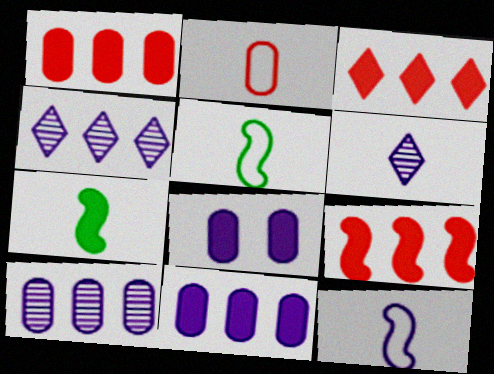[[1, 3, 9], 
[2, 6, 7], 
[3, 7, 8], 
[4, 8, 12]]